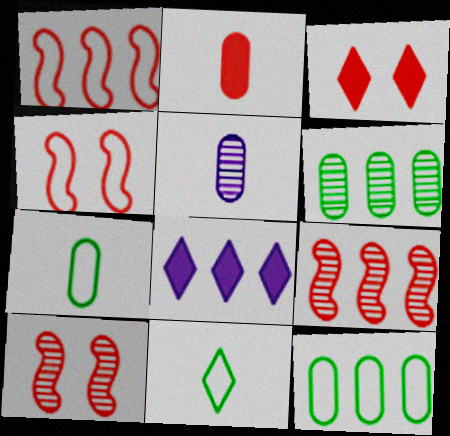[[1, 6, 8], 
[2, 5, 7], 
[7, 8, 10], 
[8, 9, 12]]